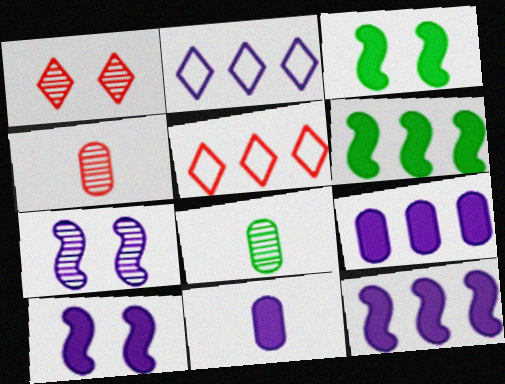[[2, 3, 4], 
[2, 7, 11], 
[5, 8, 10]]